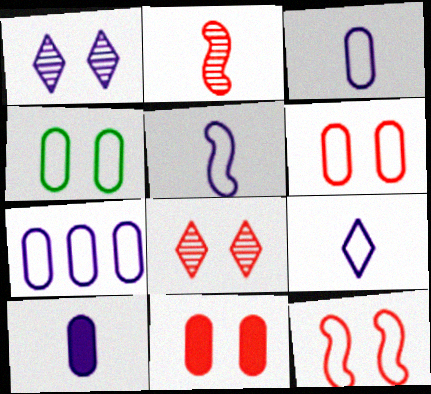[[3, 5, 9], 
[8, 11, 12]]